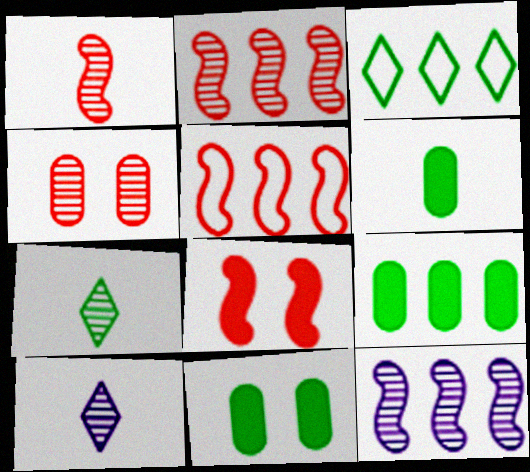[[1, 5, 8], 
[4, 7, 12], 
[5, 10, 11], 
[6, 9, 11]]